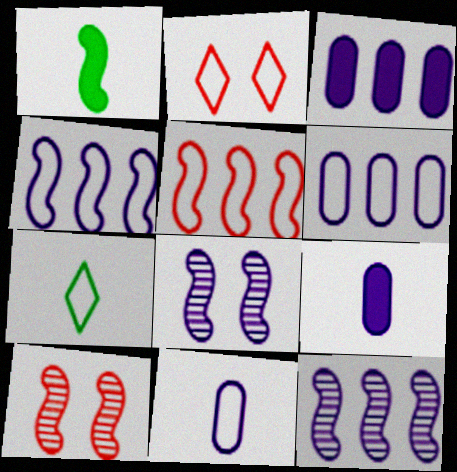[[1, 4, 10], 
[1, 5, 8], 
[3, 7, 10]]